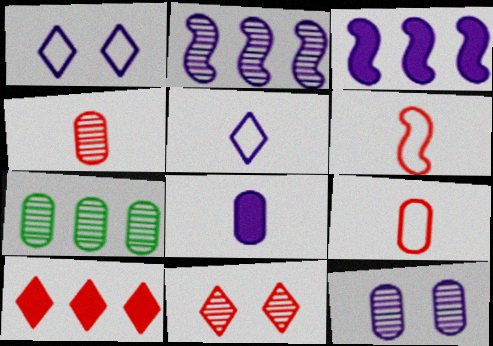[[1, 2, 8], 
[3, 5, 12], 
[4, 7, 12]]